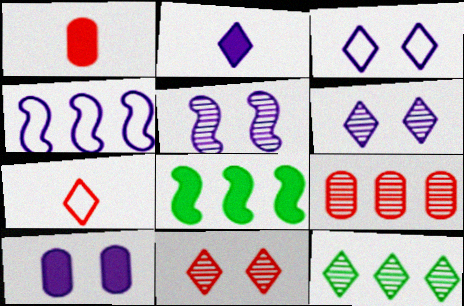[[3, 5, 10]]